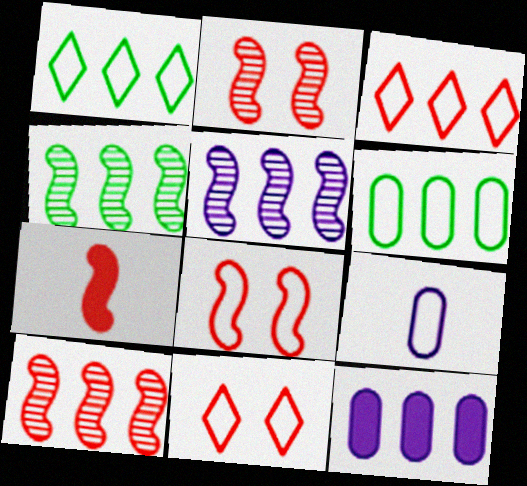[[1, 8, 9], 
[1, 10, 12], 
[3, 4, 12], 
[4, 5, 10], 
[7, 8, 10]]